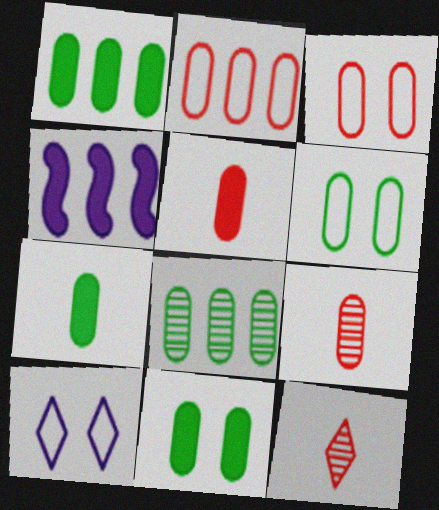[[1, 7, 11], 
[4, 6, 12], 
[6, 7, 8]]